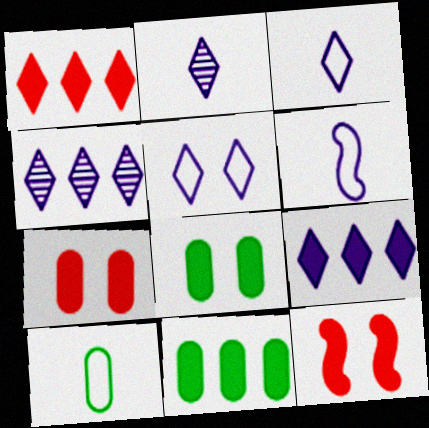[[2, 5, 9], 
[4, 10, 12]]